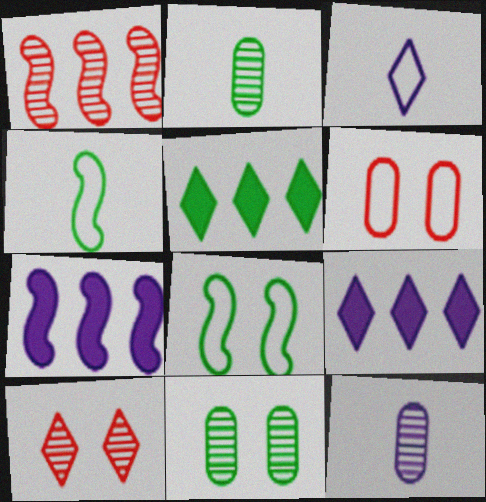[[2, 5, 8], 
[3, 5, 10], 
[4, 5, 11]]